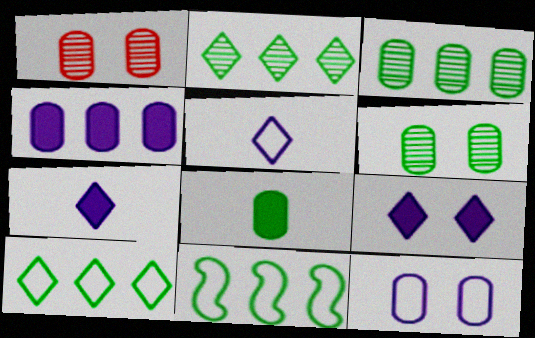[[1, 7, 11]]